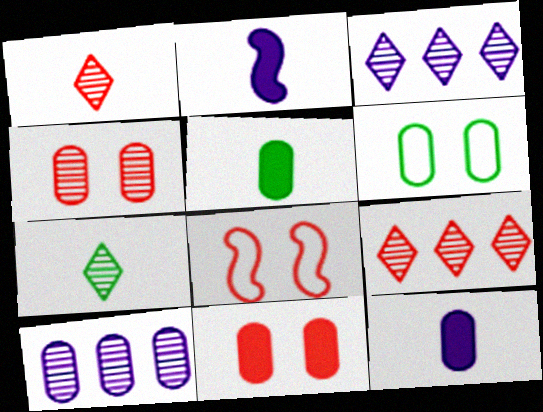[[2, 6, 9], 
[3, 5, 8]]